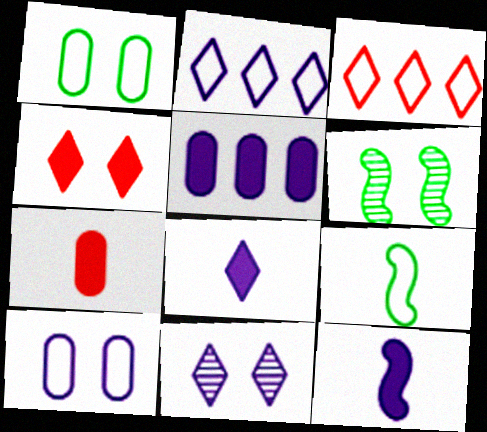[[2, 6, 7], 
[2, 8, 11], 
[3, 9, 10], 
[4, 6, 10]]